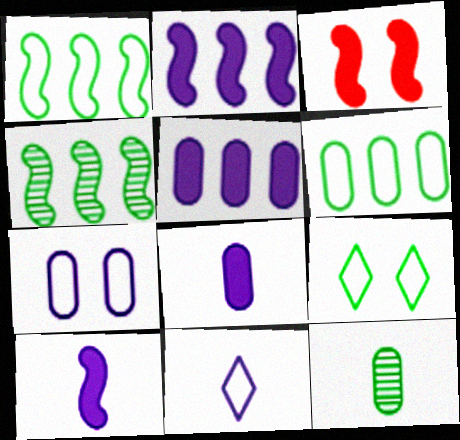[]